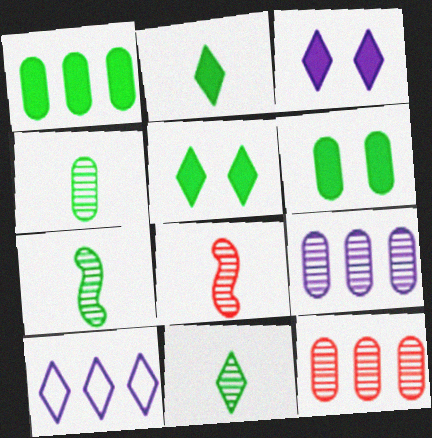[[4, 7, 11], 
[6, 8, 10]]